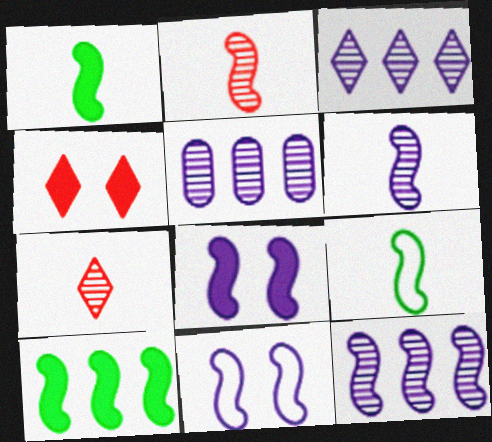[[2, 10, 11], 
[3, 5, 12], 
[4, 5, 9]]